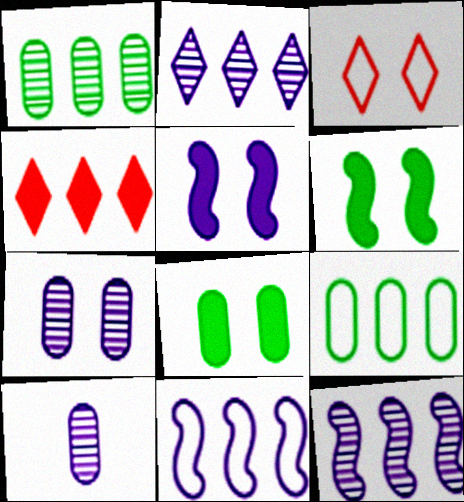[[1, 4, 11], 
[3, 6, 7], 
[4, 9, 12]]